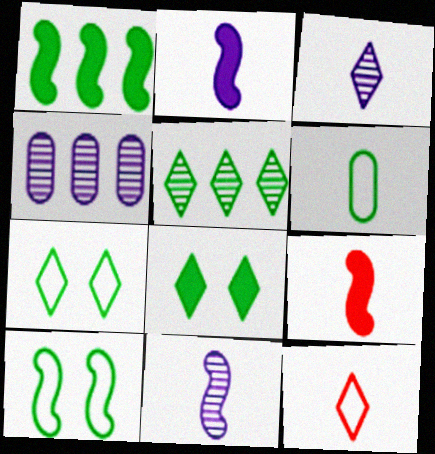[[3, 6, 9], 
[4, 7, 9]]